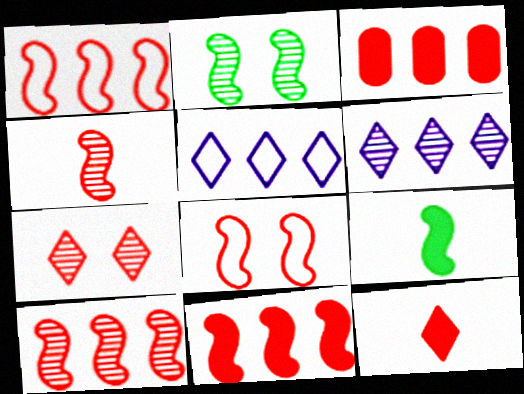[[1, 10, 11], 
[4, 8, 11]]